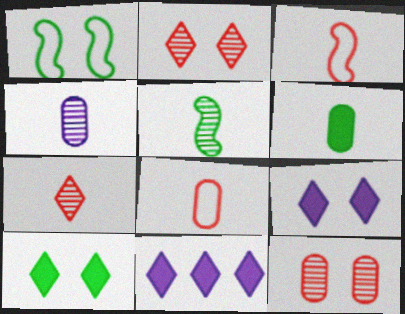[[1, 9, 12], 
[4, 5, 7], 
[4, 6, 8]]